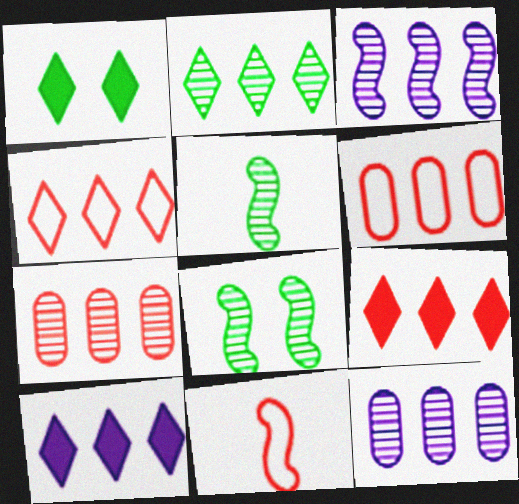[[1, 11, 12], 
[2, 3, 7], 
[2, 4, 10]]